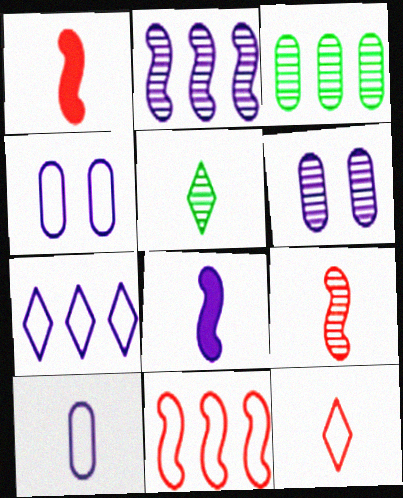[[1, 5, 10], 
[6, 7, 8]]